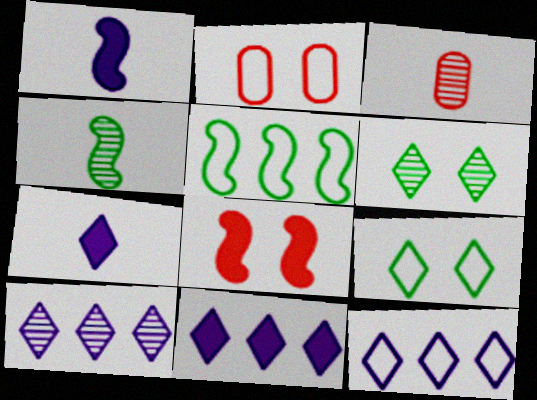[[2, 4, 11], 
[10, 11, 12]]